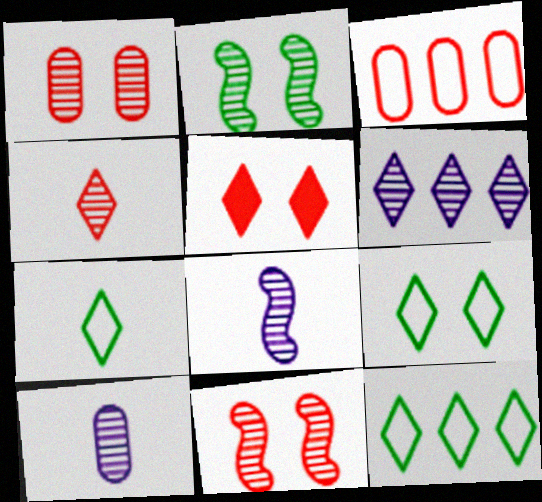[[5, 6, 7], 
[7, 9, 12]]